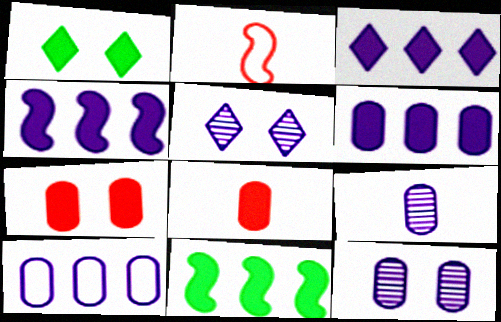[[1, 4, 8], 
[3, 4, 6]]